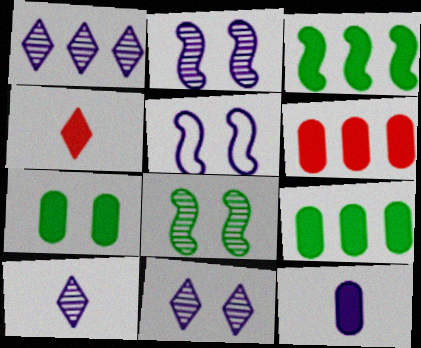[[1, 5, 12], 
[1, 10, 11], 
[6, 7, 12]]